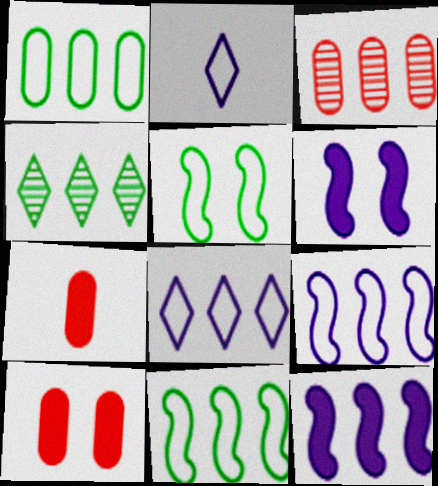[]